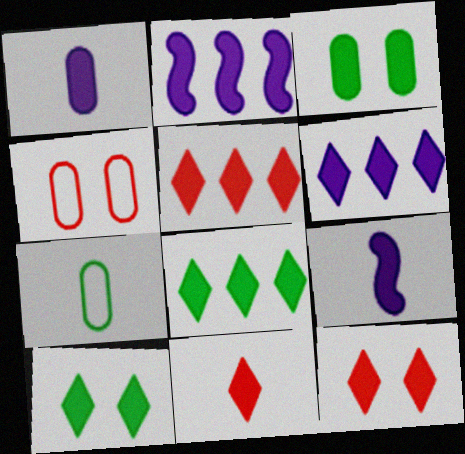[[2, 3, 11], 
[3, 5, 9], 
[5, 6, 8], 
[5, 11, 12], 
[6, 10, 11]]